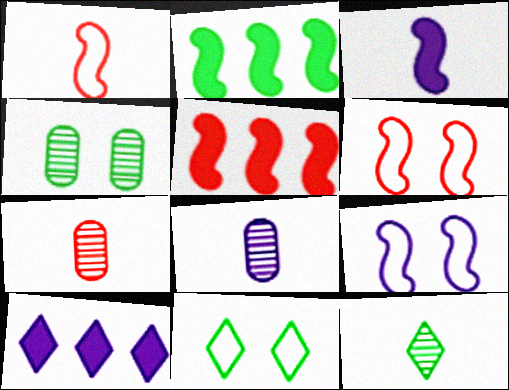[[1, 4, 10], 
[5, 8, 11], 
[8, 9, 10]]